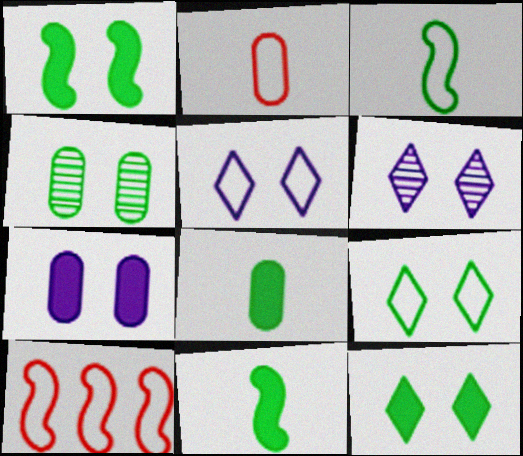[[1, 4, 9], 
[6, 8, 10]]